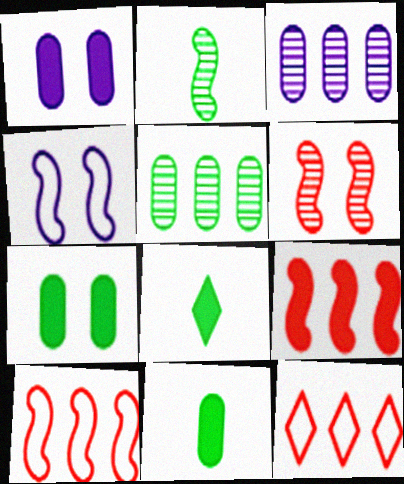[[1, 2, 12], 
[1, 8, 9], 
[2, 4, 9]]